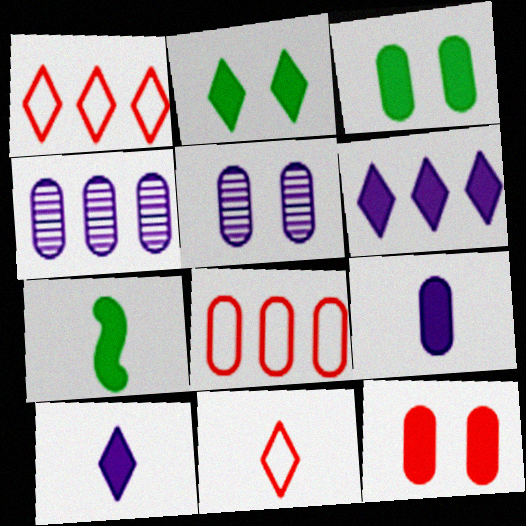[[1, 5, 7], 
[6, 7, 12]]